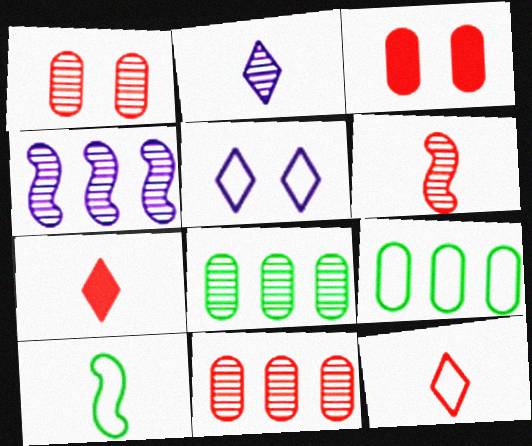[]